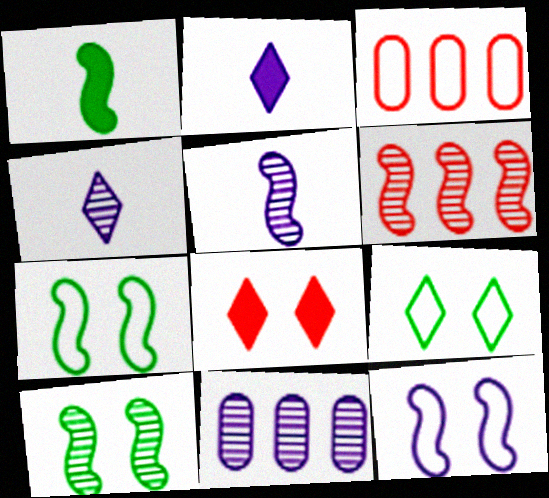[[1, 6, 12], 
[2, 3, 10], 
[2, 11, 12], 
[5, 6, 10]]